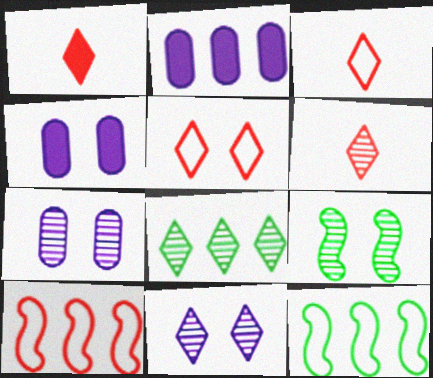[[1, 3, 6], 
[1, 7, 12], 
[2, 3, 9], 
[2, 8, 10], 
[4, 5, 9], 
[4, 6, 12], 
[6, 8, 11]]